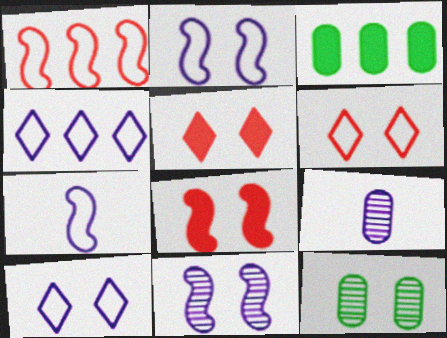[[2, 5, 12], 
[8, 10, 12]]